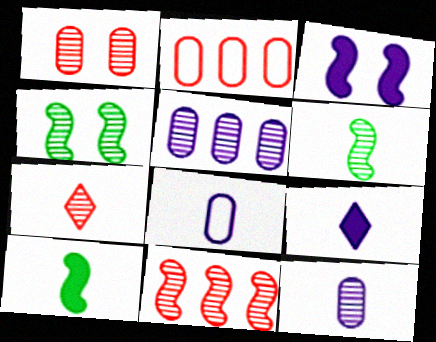[[1, 7, 11], 
[2, 4, 9], 
[4, 5, 7], 
[6, 7, 12], 
[7, 8, 10]]